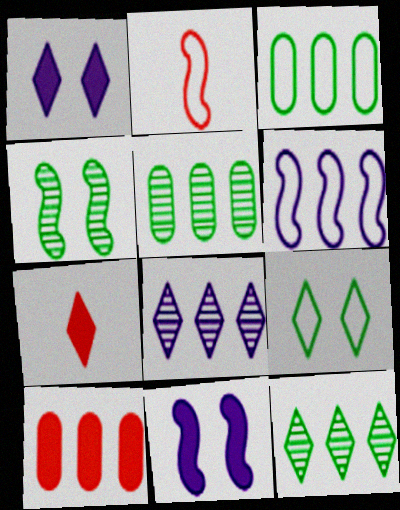[[1, 2, 5], 
[6, 10, 12], 
[7, 8, 9]]